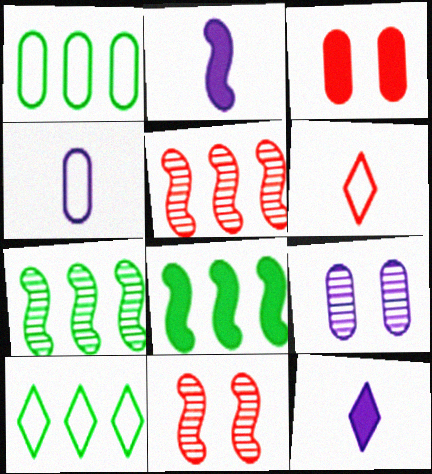[[1, 11, 12], 
[3, 5, 6], 
[3, 8, 12], 
[6, 8, 9]]